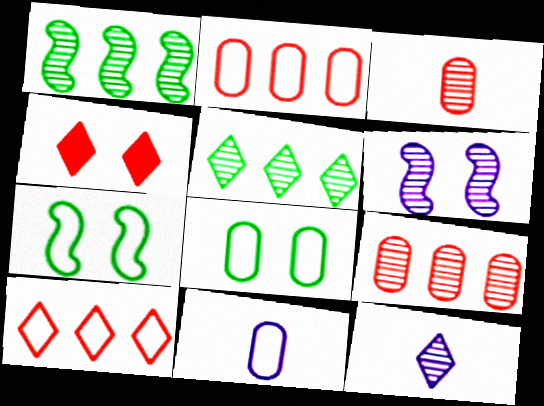[[1, 4, 11], 
[2, 8, 11], 
[3, 5, 6], 
[4, 6, 8], 
[7, 10, 11]]